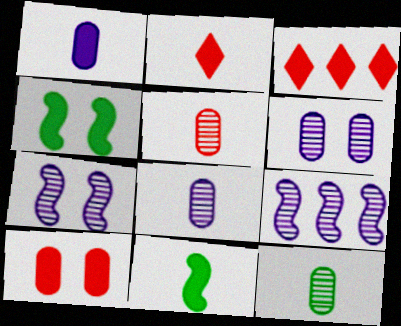[[1, 2, 11], 
[1, 3, 4], 
[5, 8, 12]]